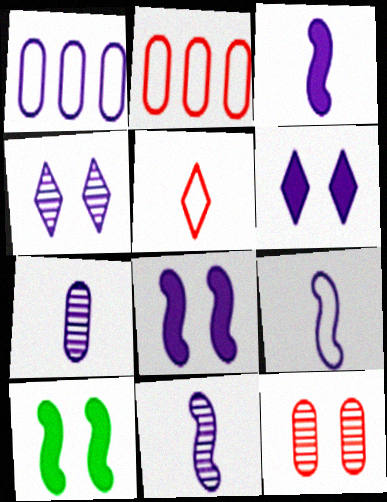[[1, 3, 4], 
[1, 6, 11], 
[3, 9, 11]]